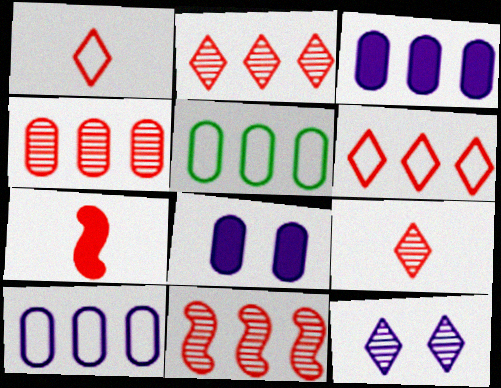[[2, 4, 11], 
[3, 4, 5], 
[5, 7, 12]]